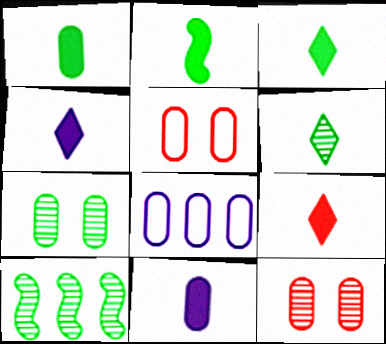[[1, 2, 3], 
[1, 8, 12], 
[2, 9, 11], 
[3, 4, 9], 
[4, 5, 10], 
[6, 7, 10]]